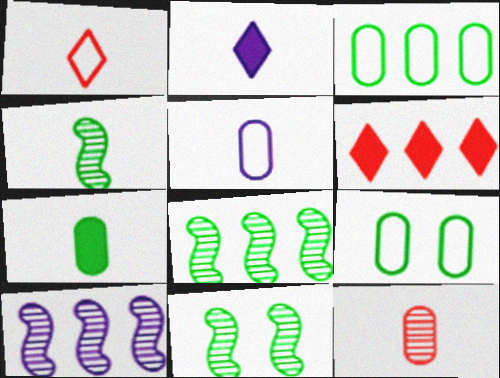[[3, 6, 10], 
[4, 8, 11], 
[5, 6, 11], 
[5, 7, 12]]